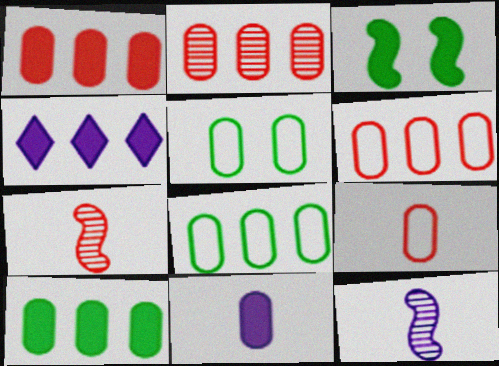[[1, 2, 6], 
[2, 5, 11], 
[4, 5, 7]]